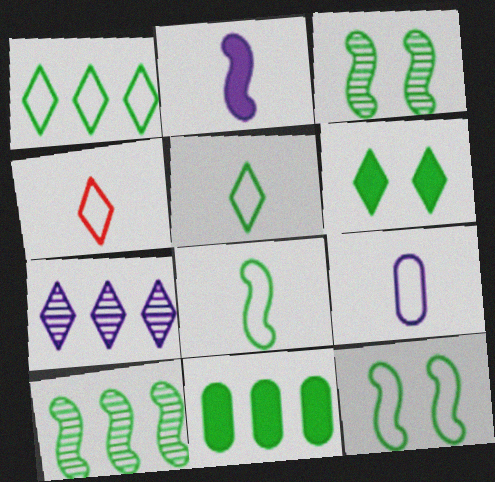[[1, 10, 11], 
[3, 5, 11], 
[4, 6, 7], 
[4, 8, 9]]